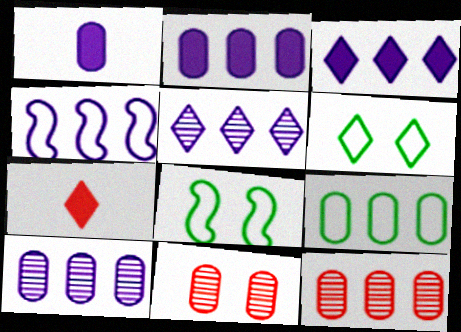[[1, 9, 11], 
[2, 4, 5], 
[2, 9, 12], 
[3, 4, 10], 
[5, 6, 7], 
[7, 8, 10]]